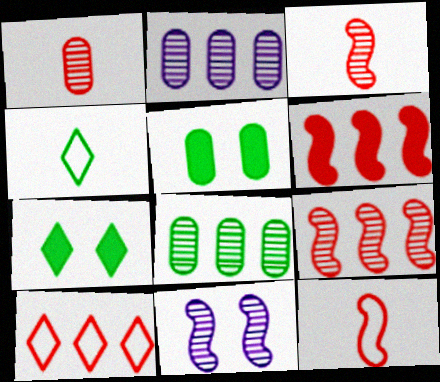[[2, 7, 12]]